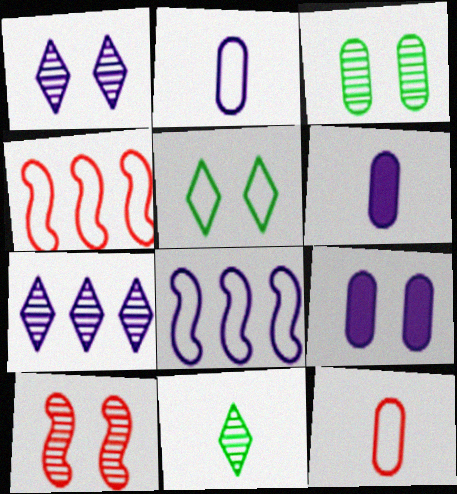[[1, 3, 10], 
[1, 6, 8], 
[2, 4, 5], 
[4, 9, 11], 
[5, 8, 12], 
[5, 9, 10]]